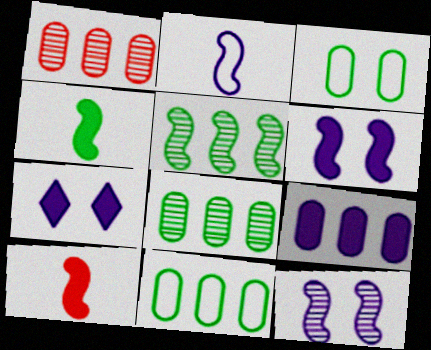[[1, 9, 11]]